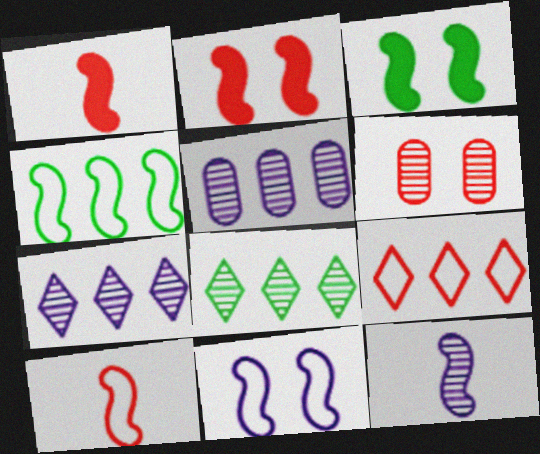[[1, 6, 9], 
[2, 4, 12], 
[4, 10, 11], 
[6, 8, 12]]